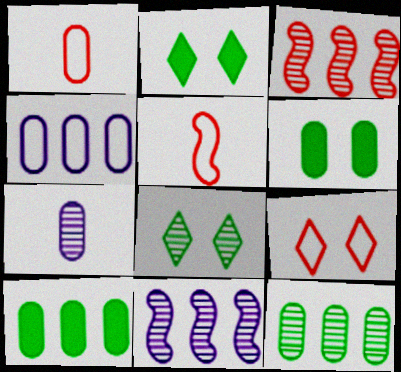[[1, 2, 11], 
[3, 7, 8]]